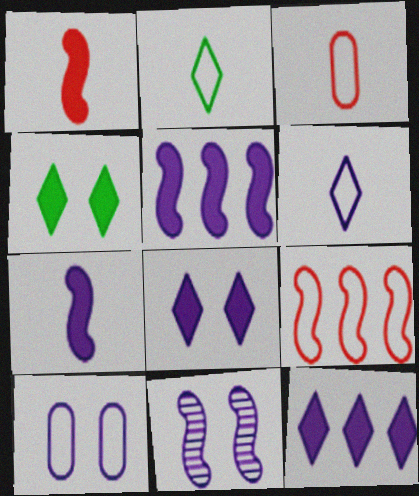[[2, 9, 10], 
[8, 10, 11]]